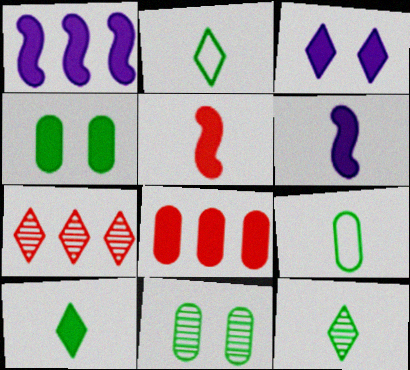[[2, 3, 7], 
[2, 10, 12]]